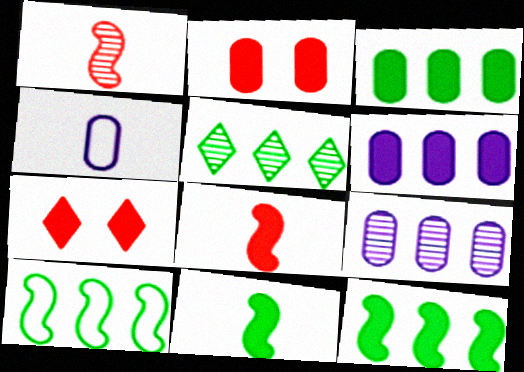[[3, 5, 10], 
[6, 7, 11]]